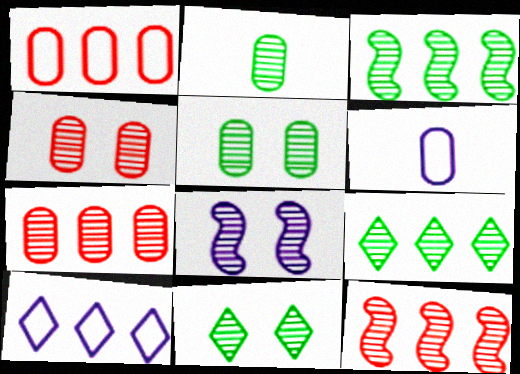[[2, 3, 11], 
[4, 8, 11]]